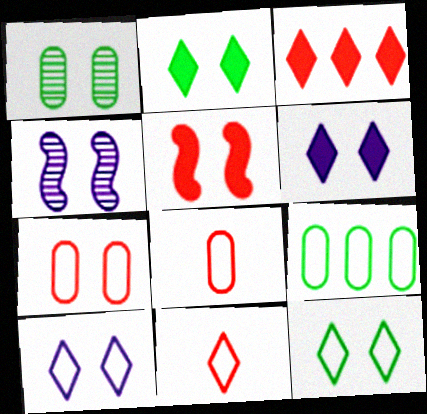[[1, 5, 10], 
[2, 4, 7]]